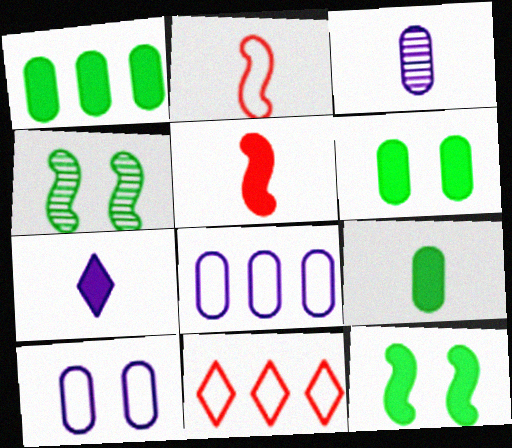[[1, 6, 9], 
[3, 11, 12], 
[5, 7, 9]]